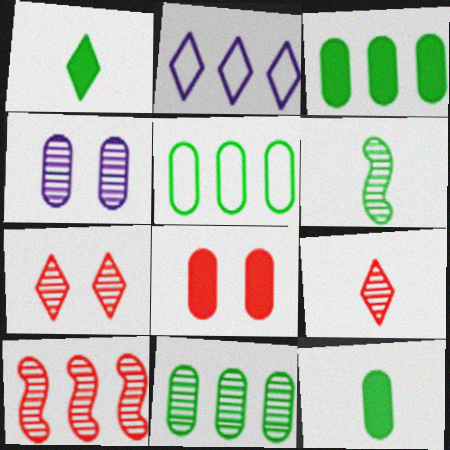[[1, 2, 7], 
[2, 3, 10], 
[2, 6, 8], 
[3, 5, 11]]